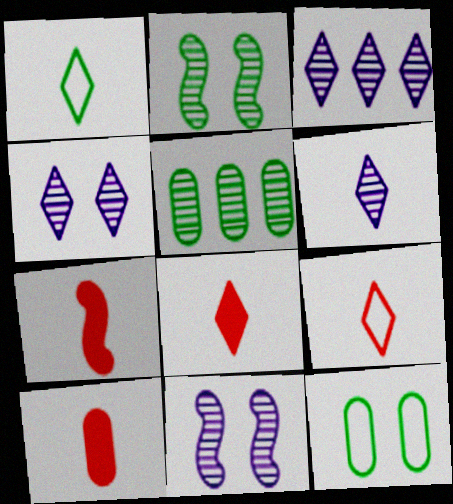[[1, 6, 8], 
[3, 4, 6], 
[3, 7, 12], 
[7, 8, 10]]